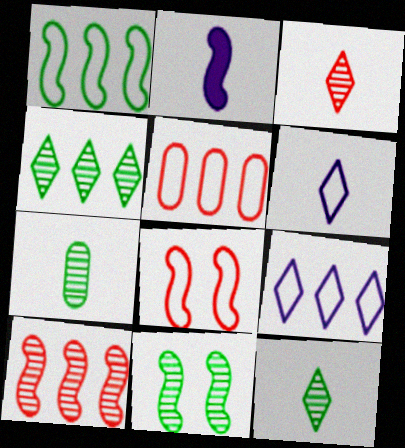[[1, 5, 9], 
[4, 7, 11]]